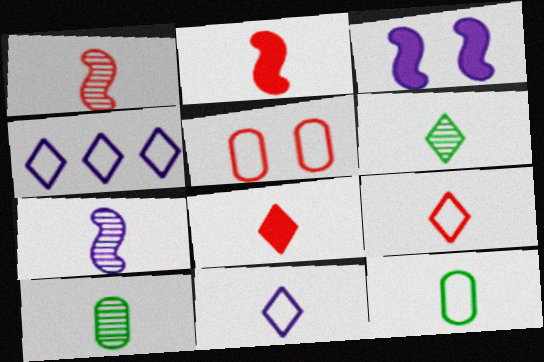[[2, 10, 11], 
[6, 8, 11], 
[7, 8, 12]]